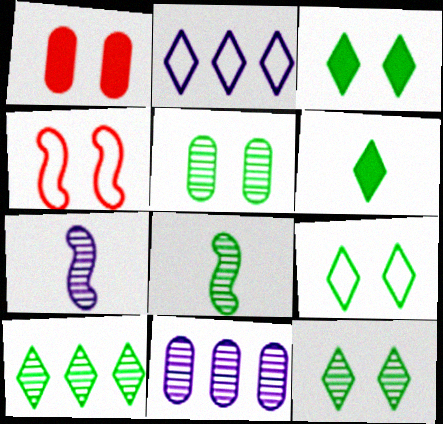[[1, 2, 8], 
[3, 9, 12], 
[4, 6, 11], 
[5, 8, 10], 
[6, 9, 10]]